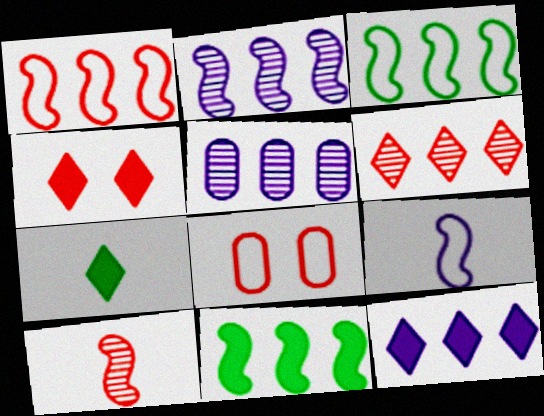[[1, 2, 11], 
[2, 7, 8], 
[4, 7, 12]]